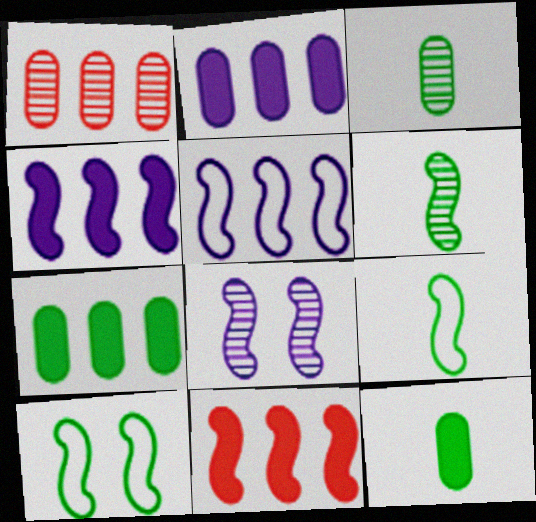[[8, 9, 11]]